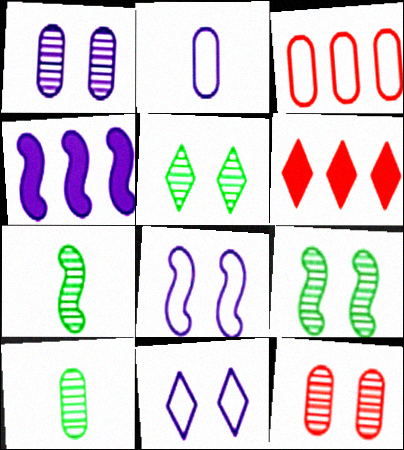[[2, 6, 9], 
[6, 8, 10]]